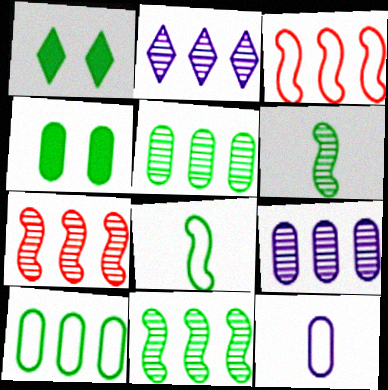[[1, 5, 8], 
[1, 6, 10], 
[1, 7, 12], 
[2, 5, 7]]